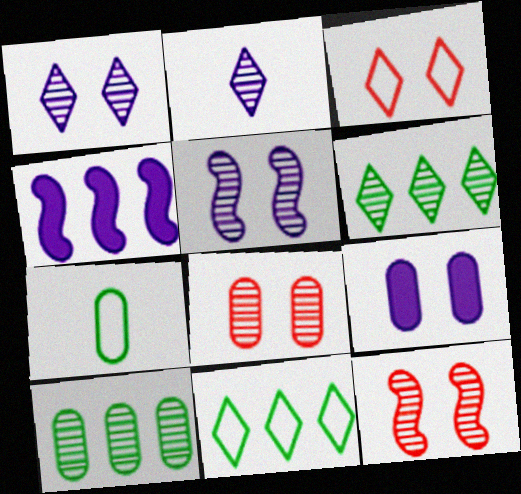[[2, 10, 12]]